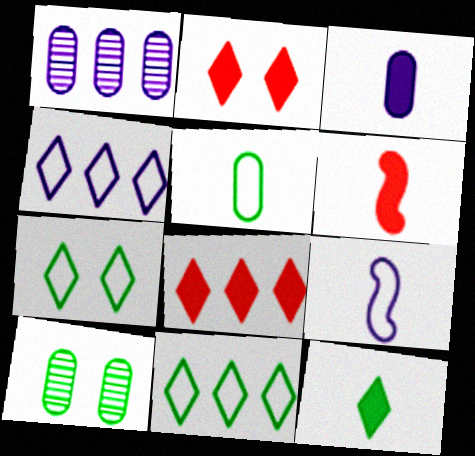[[1, 6, 7], 
[3, 6, 12], 
[4, 6, 10], 
[8, 9, 10]]